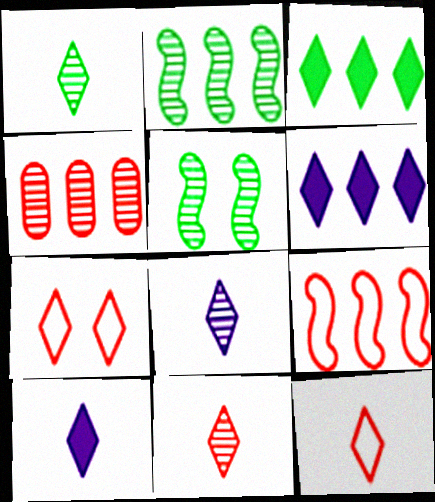[[1, 6, 7], 
[1, 8, 11], 
[1, 10, 12], 
[3, 7, 8], 
[4, 5, 8]]